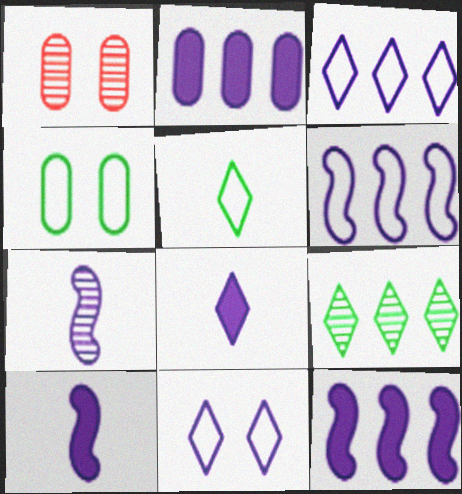[[1, 5, 12], 
[1, 7, 9], 
[2, 7, 11]]